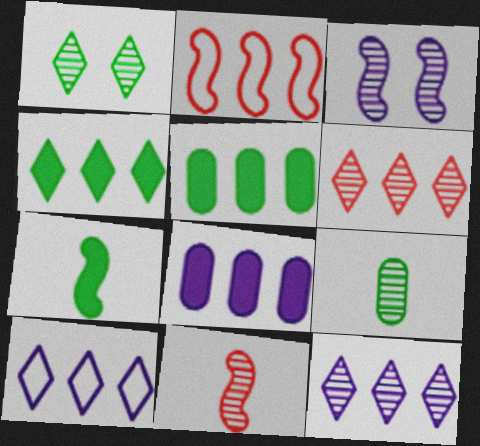[[2, 3, 7], 
[2, 5, 12], 
[3, 6, 9], 
[4, 6, 10]]